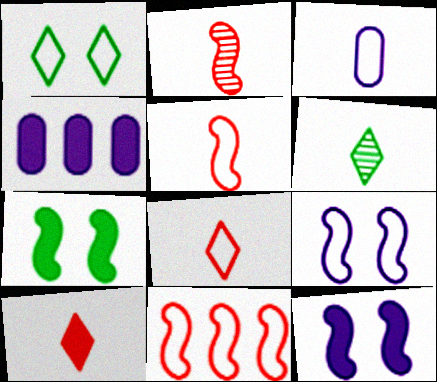[[1, 2, 4], 
[1, 3, 11], 
[4, 7, 10]]